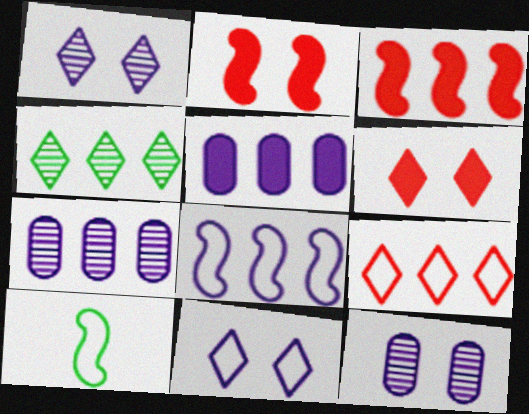[[6, 7, 10]]